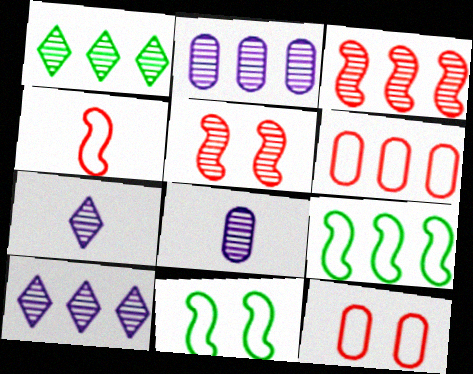[[1, 2, 3], 
[1, 5, 8]]